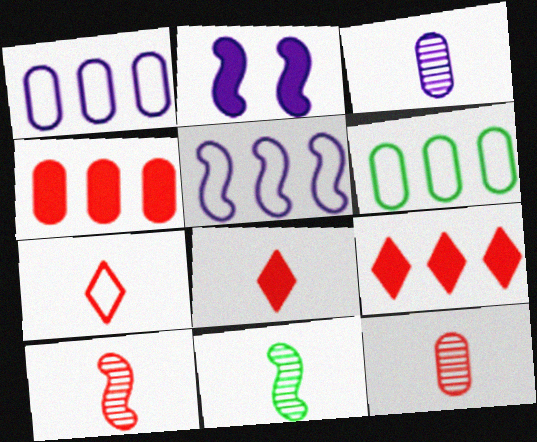[]